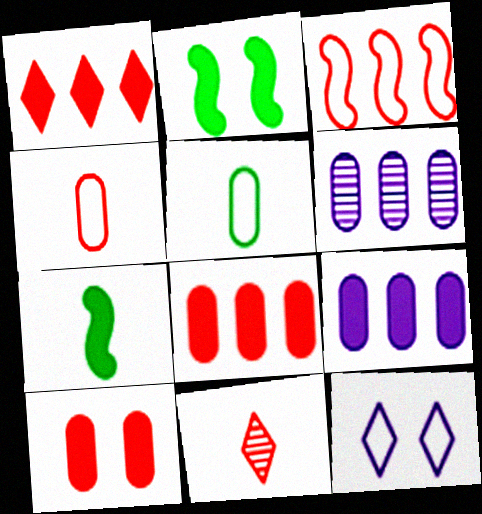[[3, 5, 12], 
[3, 10, 11], 
[5, 6, 10]]